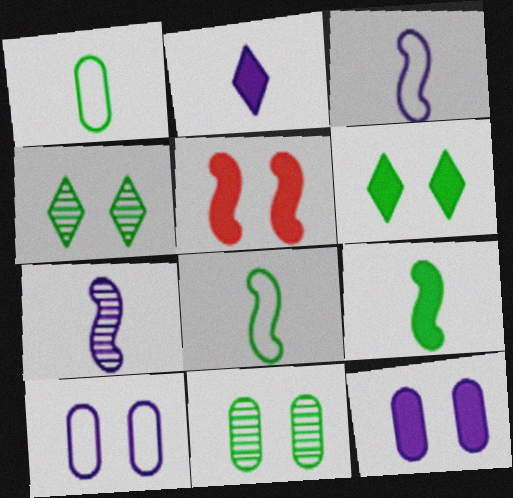[[4, 5, 10], 
[5, 6, 12]]